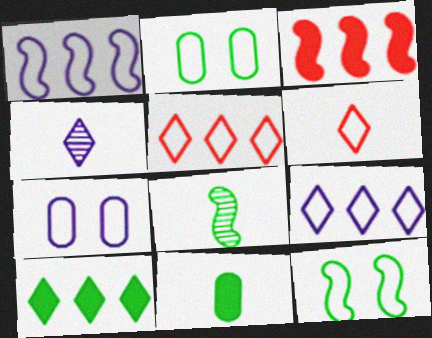[[1, 2, 6], 
[2, 3, 4], 
[2, 8, 10]]